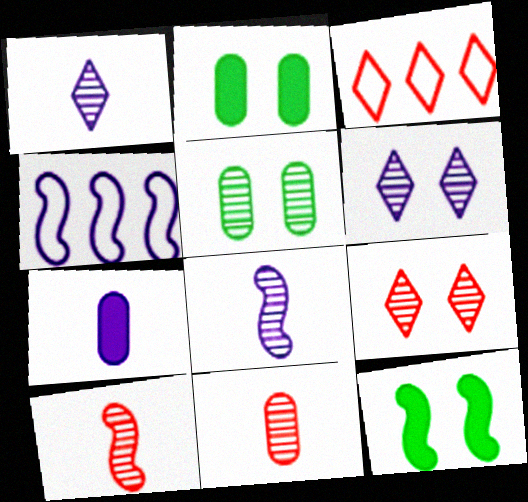[[2, 3, 8], 
[4, 6, 7], 
[4, 10, 12]]